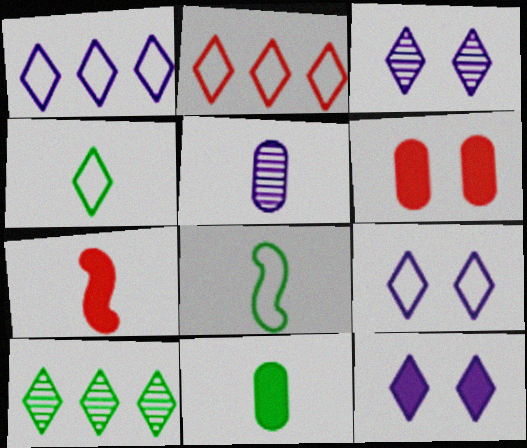[[2, 4, 9], 
[3, 9, 12], 
[4, 5, 7]]